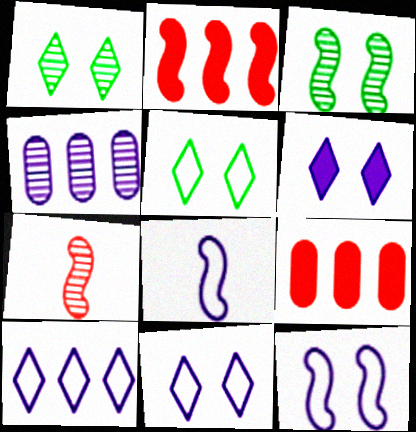[[1, 4, 7], 
[1, 8, 9], 
[2, 3, 8], 
[4, 6, 8]]